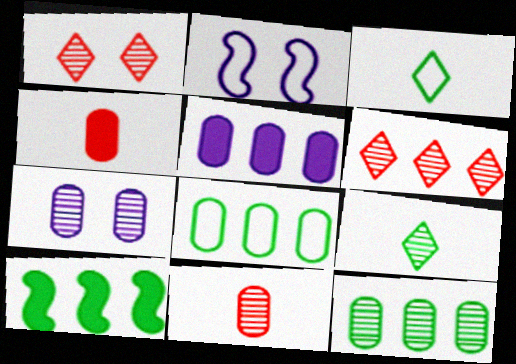[[4, 7, 8], 
[7, 11, 12]]